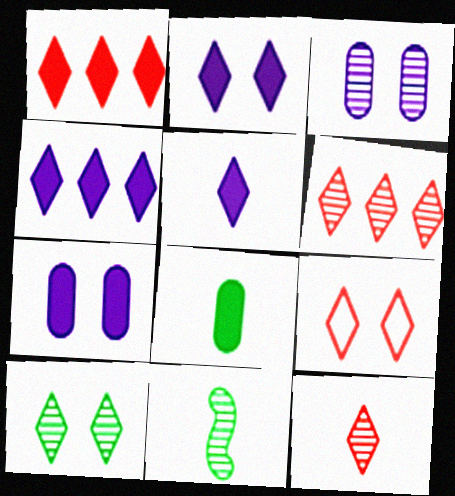[[1, 9, 12], 
[2, 4, 5], 
[2, 9, 10], 
[3, 6, 11]]